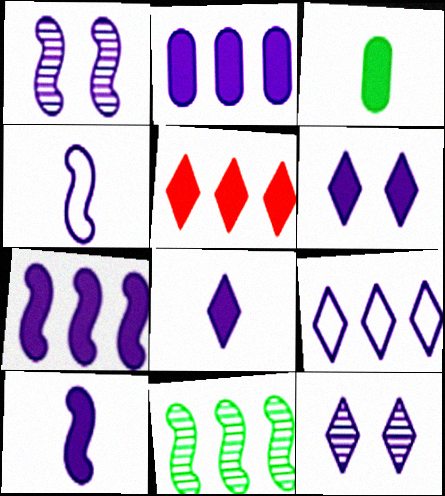[[1, 4, 7], 
[2, 4, 12], 
[2, 6, 10], 
[8, 9, 12]]